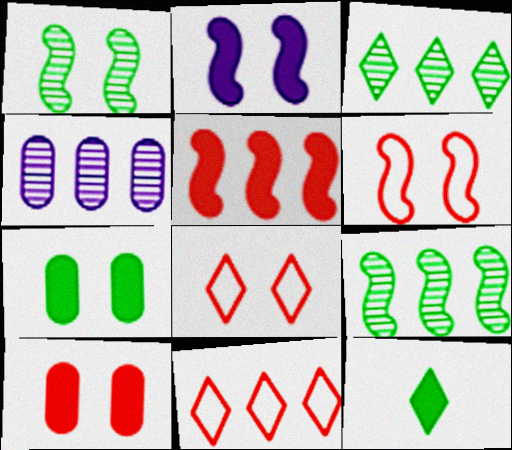[[1, 2, 6], 
[4, 6, 12]]